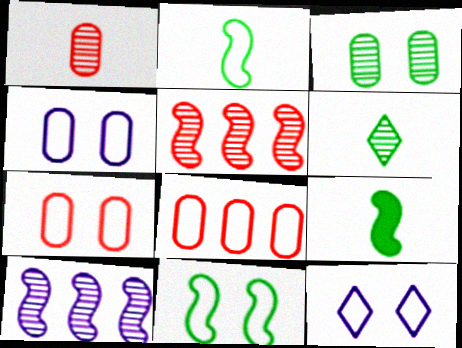[[2, 8, 12], 
[7, 11, 12]]